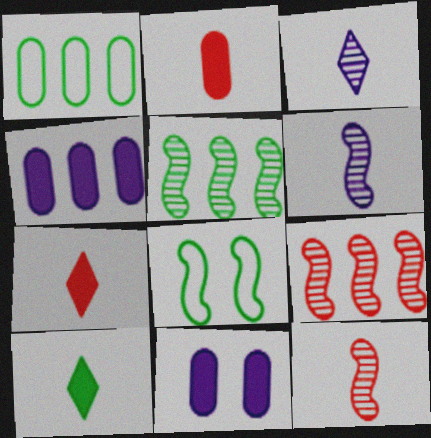[]